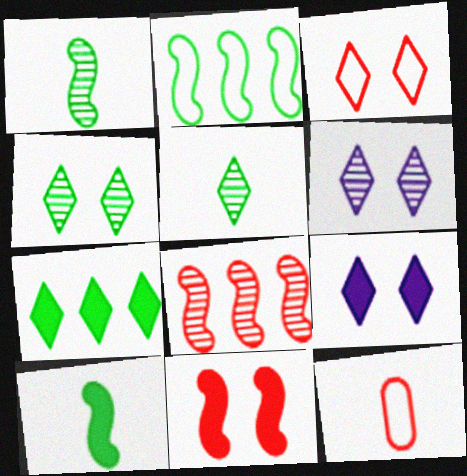[[3, 4, 9]]